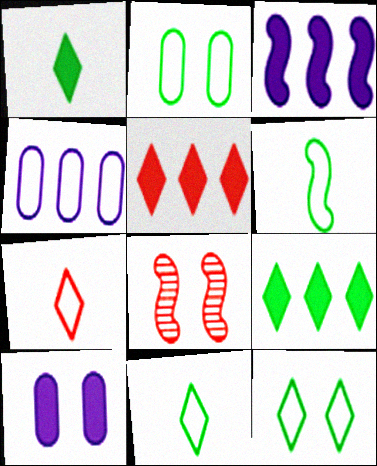[[1, 4, 8], 
[3, 6, 8], 
[8, 10, 12]]